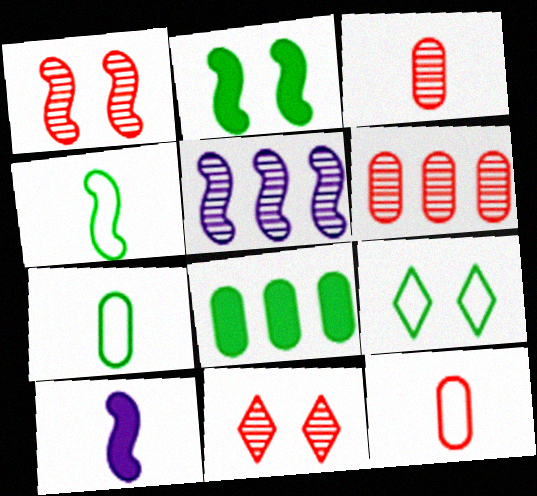[[6, 9, 10]]